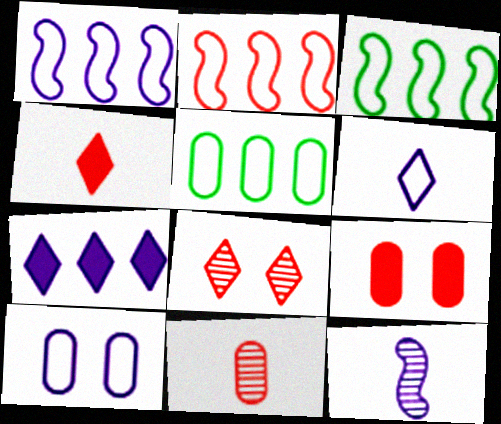[[1, 2, 3], 
[1, 6, 10], 
[7, 10, 12]]